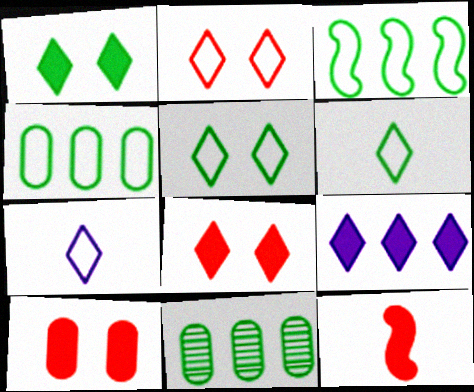[]